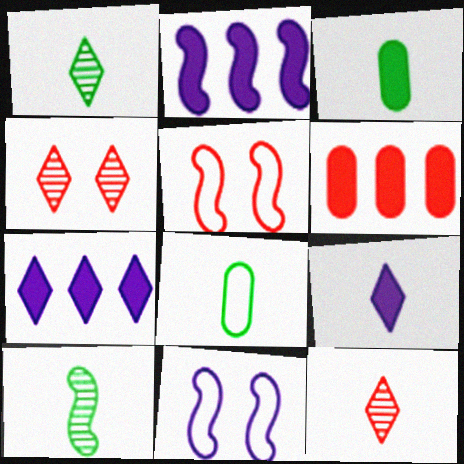[[1, 6, 11], 
[2, 4, 8], 
[2, 5, 10], 
[5, 6, 12]]